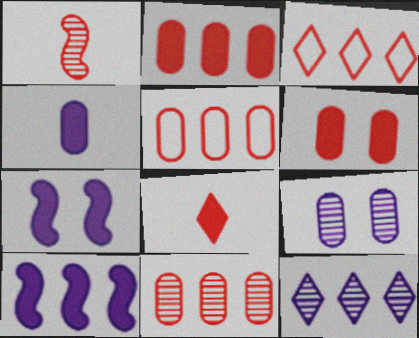[[1, 3, 6], 
[2, 5, 11]]